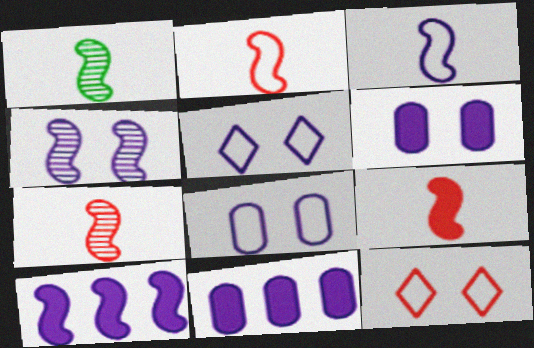[[1, 3, 9], 
[1, 11, 12], 
[2, 7, 9], 
[3, 4, 10], 
[4, 5, 6]]